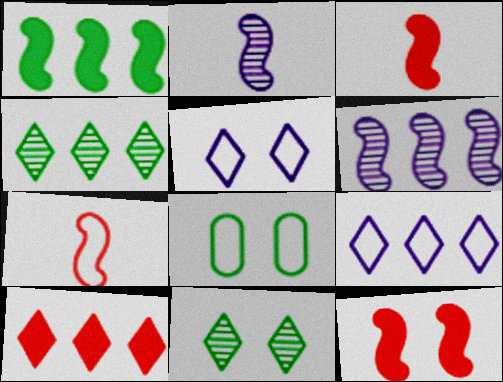[[2, 8, 10], 
[4, 9, 10], 
[7, 8, 9]]